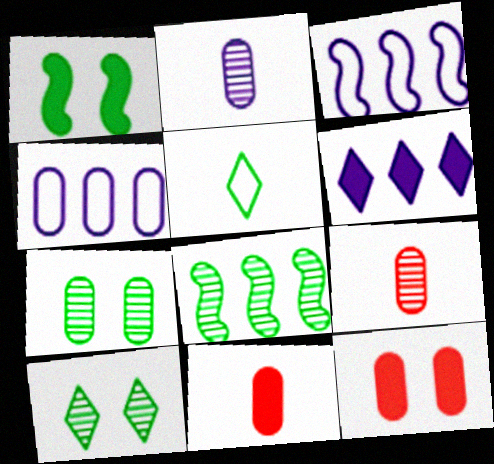[[1, 6, 11], 
[3, 10, 11], 
[4, 7, 11]]